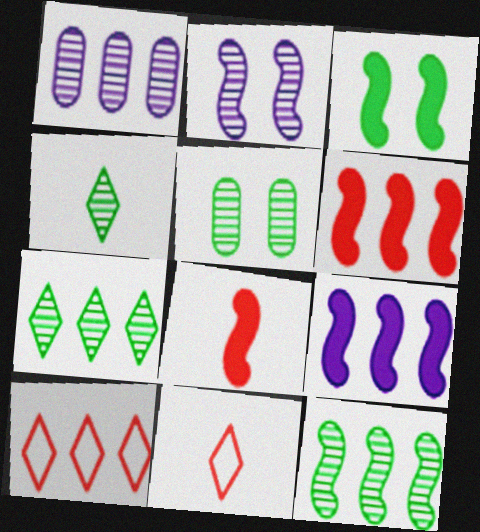[[1, 3, 11], 
[3, 8, 9], 
[4, 5, 12], 
[5, 9, 11]]